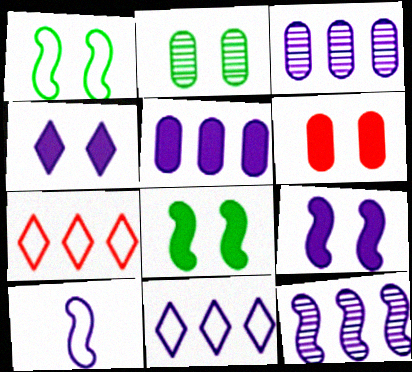[[3, 4, 10], 
[4, 6, 8], 
[5, 11, 12], 
[9, 10, 12]]